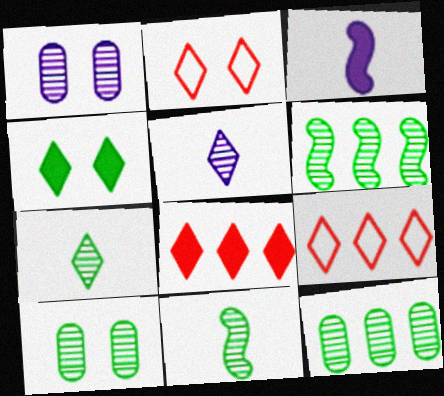[[2, 3, 12], 
[3, 9, 10], 
[4, 5, 9], 
[6, 7, 10]]